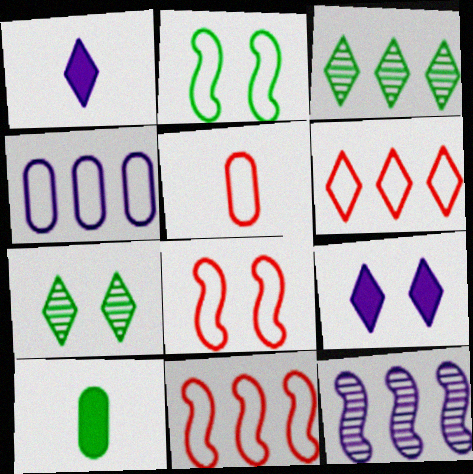[[1, 6, 7], 
[2, 3, 10], 
[5, 6, 8]]